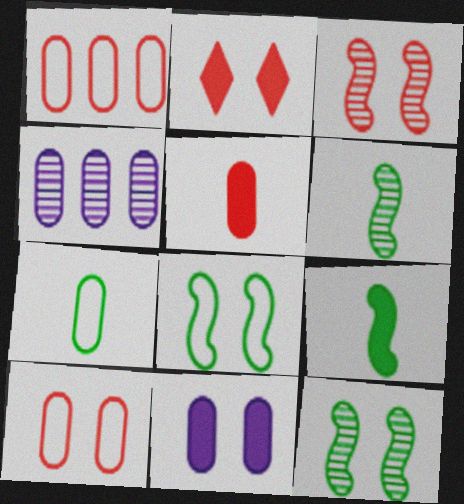[[2, 3, 10]]